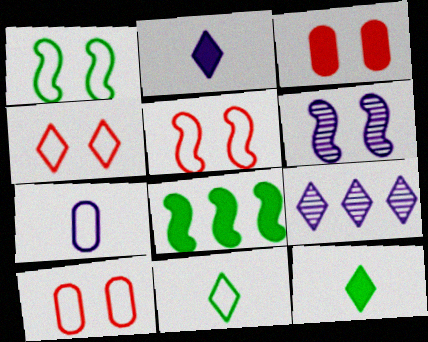[[2, 3, 8], 
[4, 5, 10], 
[4, 9, 12]]